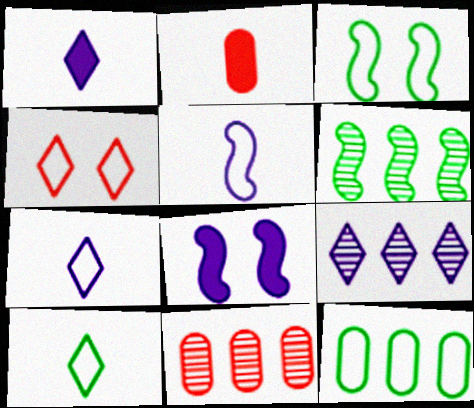[[1, 3, 11], 
[2, 3, 9], 
[3, 10, 12], 
[4, 5, 12], 
[6, 9, 11], 
[8, 10, 11]]